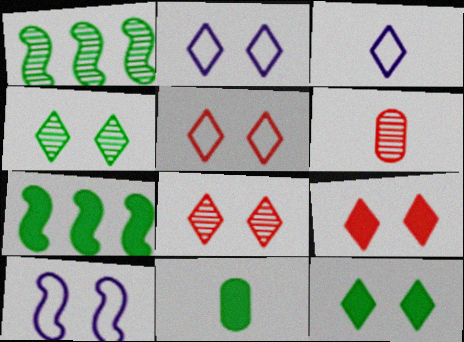[[2, 4, 9], 
[2, 6, 7], 
[2, 8, 12], 
[5, 8, 9], 
[7, 11, 12]]